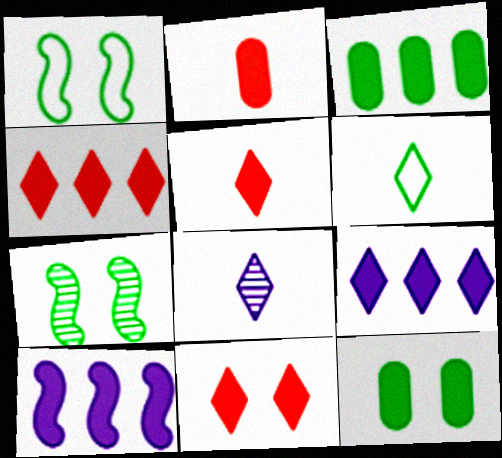[[3, 4, 10], 
[3, 6, 7], 
[4, 5, 11], 
[5, 6, 8], 
[5, 10, 12]]